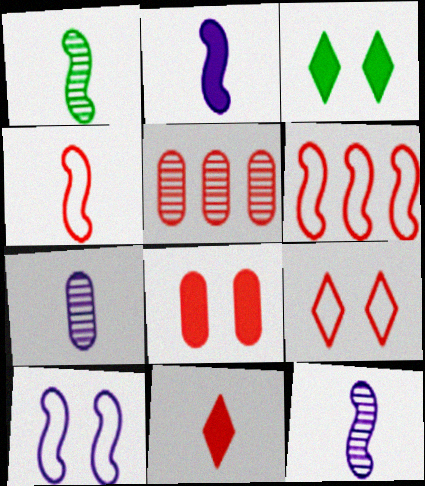[[1, 2, 4], 
[3, 6, 7]]